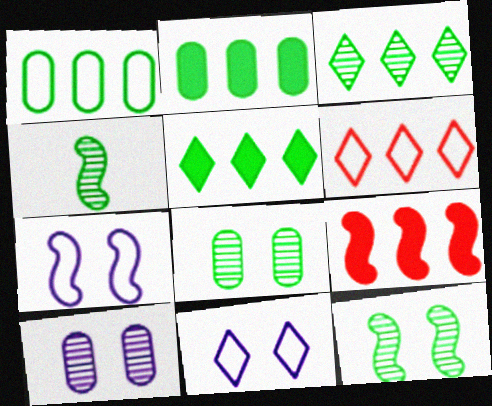[[3, 4, 8], 
[4, 7, 9]]